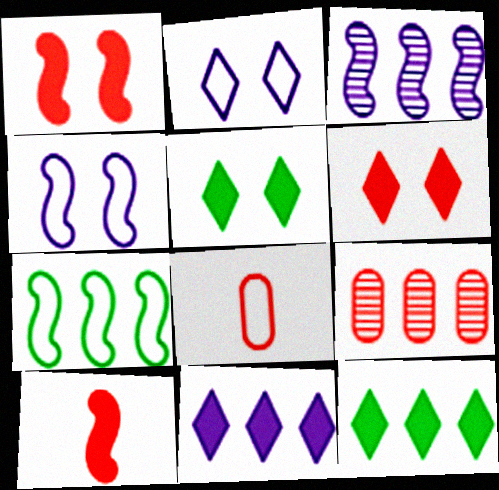[[2, 7, 8], 
[3, 5, 8], 
[7, 9, 11]]